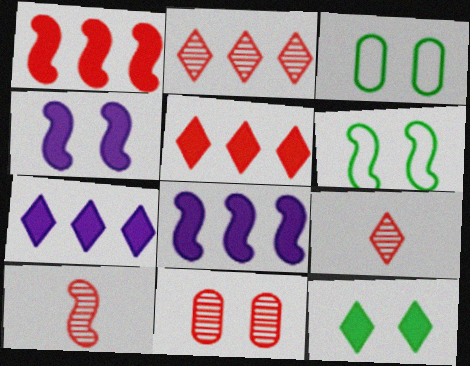[[2, 10, 11], 
[3, 7, 10], 
[3, 8, 9], 
[6, 8, 10]]